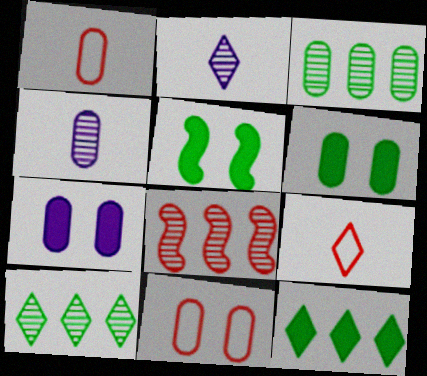[[1, 3, 7]]